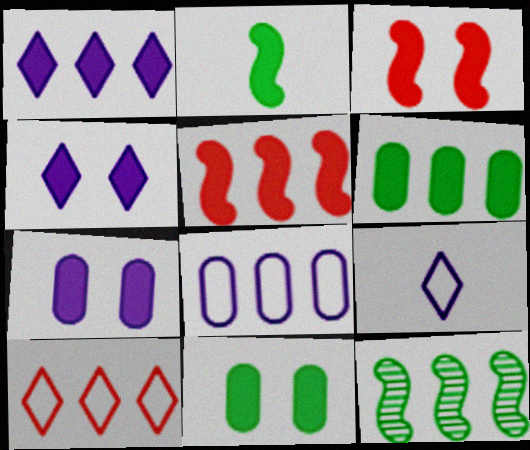[[1, 5, 6], 
[3, 4, 11]]